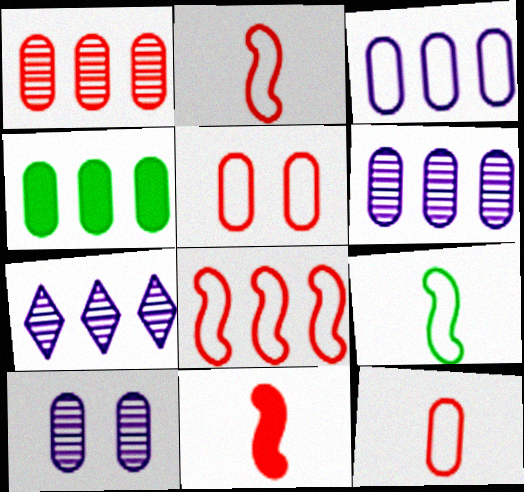[[1, 3, 4], 
[4, 7, 8], 
[4, 10, 12]]